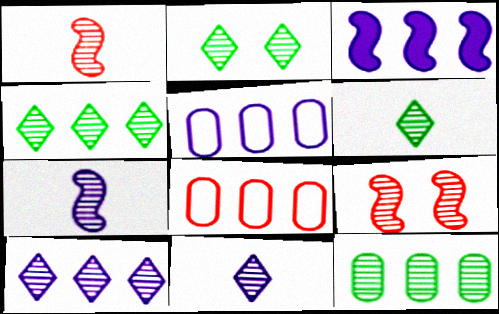[[2, 4, 6], 
[3, 4, 8], 
[3, 5, 10], 
[9, 11, 12]]